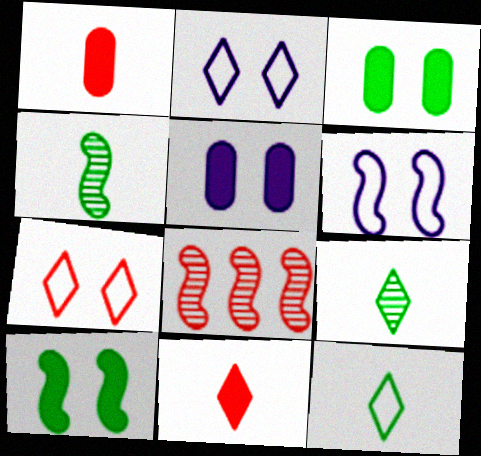[[1, 7, 8], 
[5, 8, 12]]